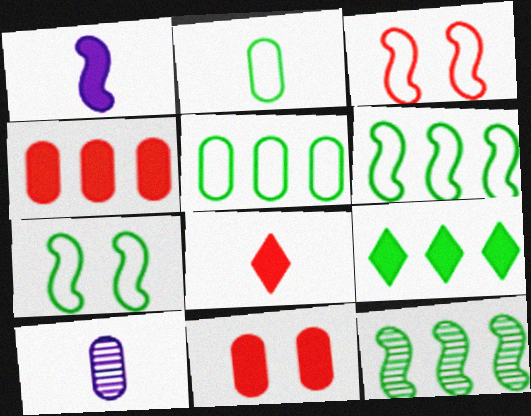[[1, 3, 12], 
[1, 9, 11], 
[3, 9, 10], 
[5, 9, 12], 
[5, 10, 11]]